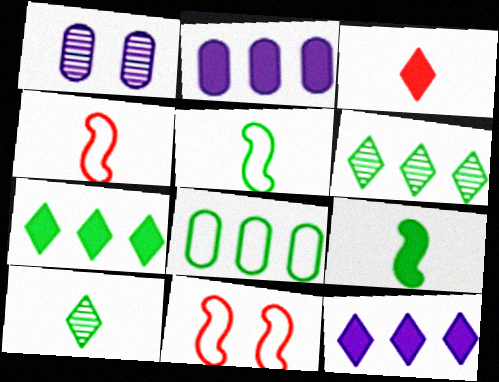[[1, 4, 7], 
[2, 10, 11]]